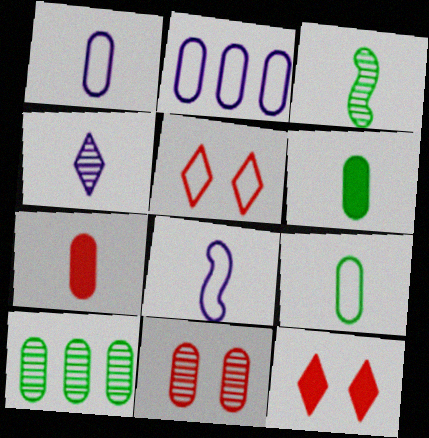[[2, 3, 12], 
[2, 6, 11], 
[8, 10, 12]]